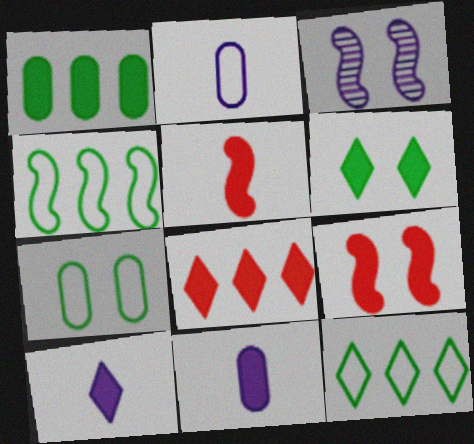[[1, 9, 10], 
[3, 4, 5], 
[6, 8, 10]]